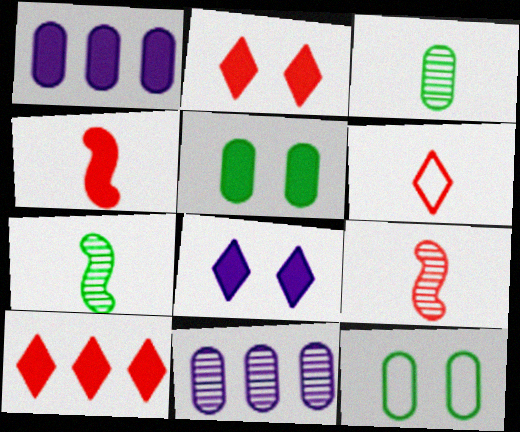[]